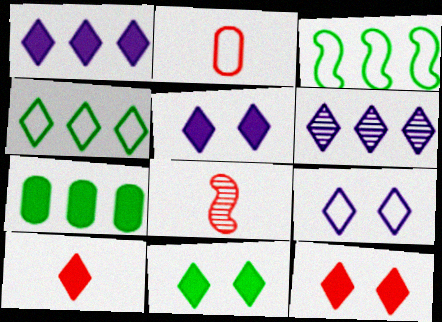[[1, 10, 11], 
[2, 3, 9], 
[2, 8, 10], 
[5, 11, 12], 
[7, 8, 9]]